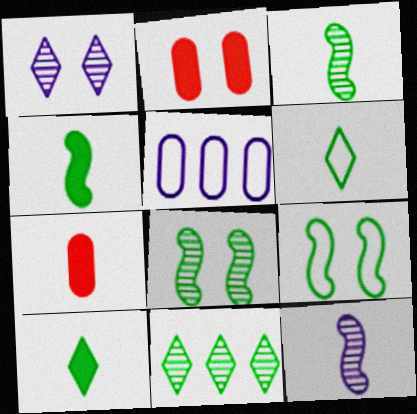[[1, 2, 9], 
[6, 7, 12]]